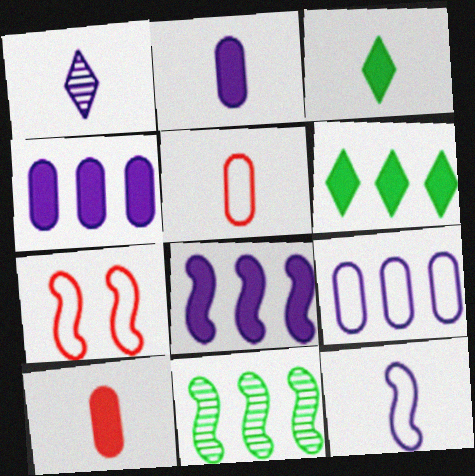[[1, 2, 12]]